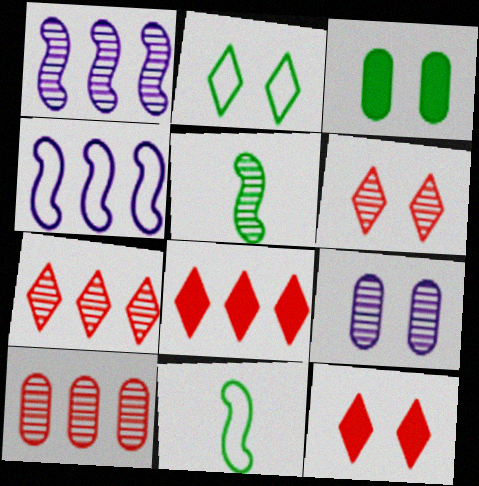[[5, 7, 9], 
[8, 9, 11]]